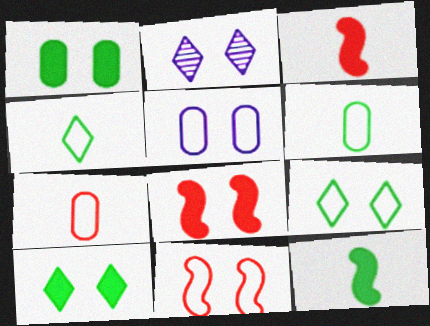[[1, 2, 11], 
[5, 9, 11]]